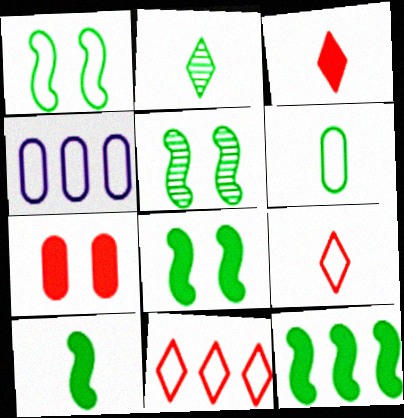[[1, 4, 9], 
[1, 5, 8], 
[2, 6, 10], 
[3, 4, 5], 
[8, 10, 12]]